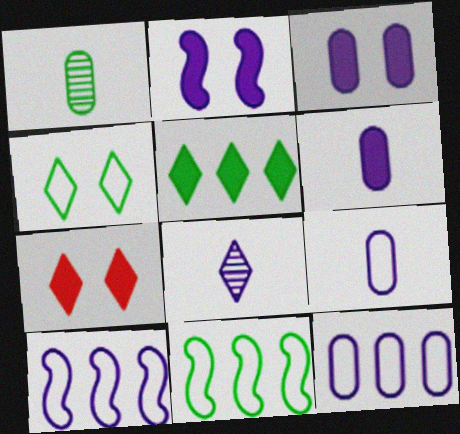[[1, 7, 10], 
[2, 8, 12], 
[3, 8, 10]]